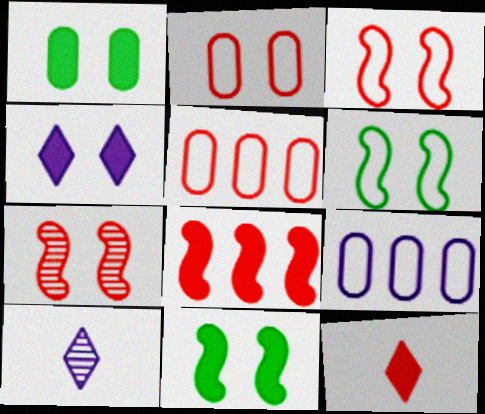[[5, 7, 12], 
[5, 10, 11]]